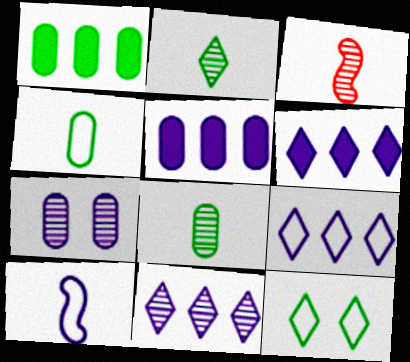[[3, 5, 12], 
[6, 7, 10], 
[6, 9, 11]]